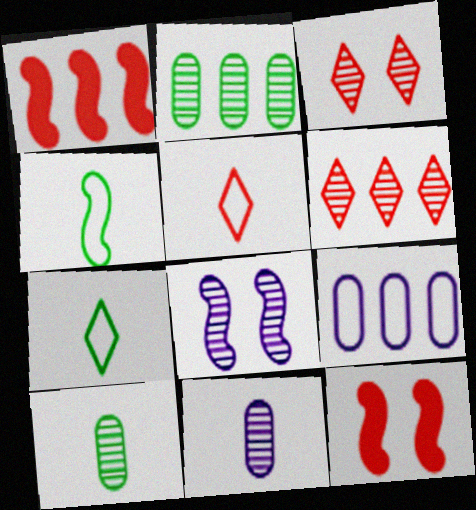[[1, 4, 8], 
[6, 8, 10]]